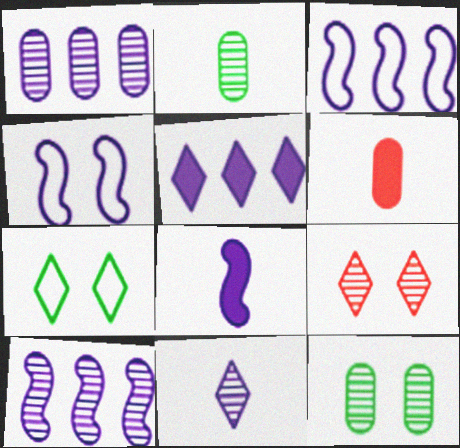[[1, 3, 5], 
[2, 9, 10], 
[4, 8, 10], 
[6, 7, 10]]